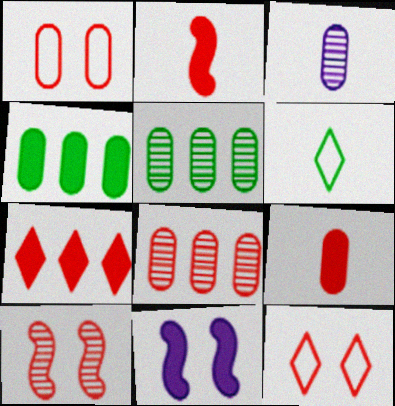[[1, 3, 4], 
[1, 8, 9], 
[2, 3, 6], 
[2, 8, 12], 
[6, 8, 11]]